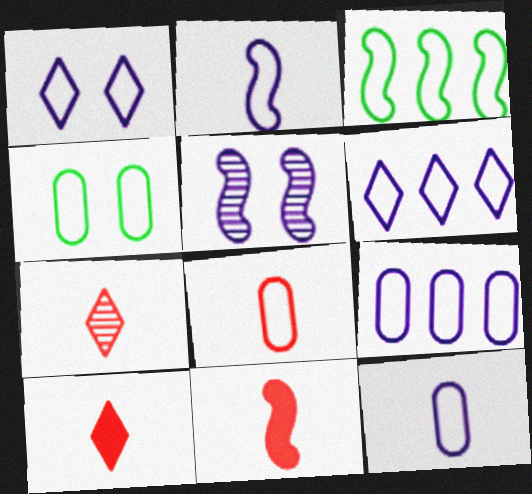[[1, 2, 9], 
[1, 3, 8], 
[3, 5, 11], 
[4, 8, 9], 
[7, 8, 11]]